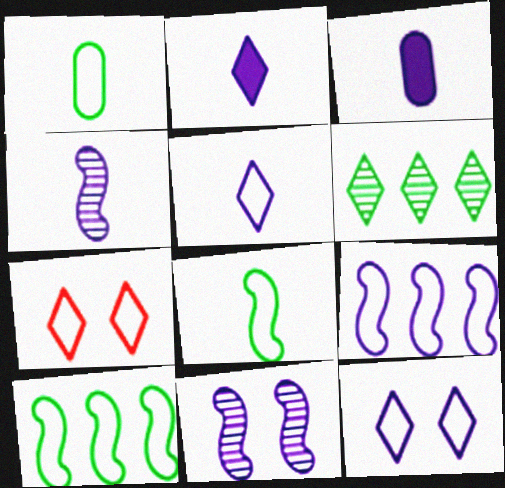[[1, 7, 9], 
[2, 6, 7], 
[3, 4, 5]]